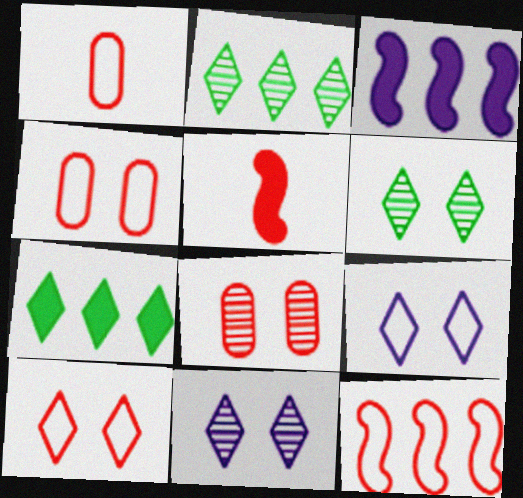[[1, 3, 6], 
[1, 10, 12]]